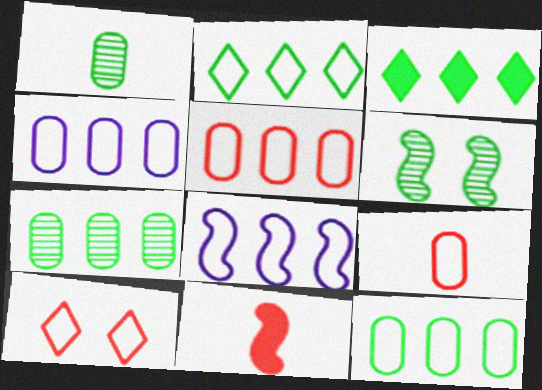[[2, 5, 8], 
[4, 5, 12], 
[6, 8, 11]]